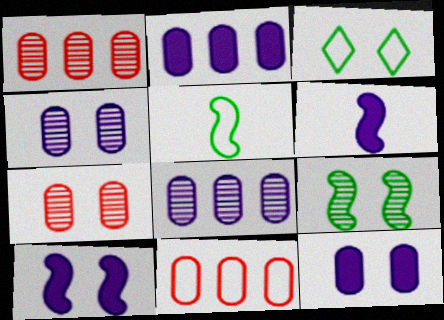[[1, 3, 6], 
[3, 7, 10]]